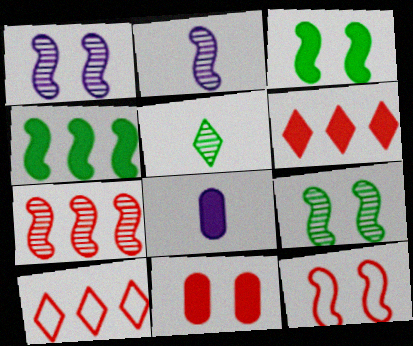[[1, 3, 12], 
[2, 4, 12], 
[2, 7, 9], 
[3, 6, 8], 
[8, 9, 10]]